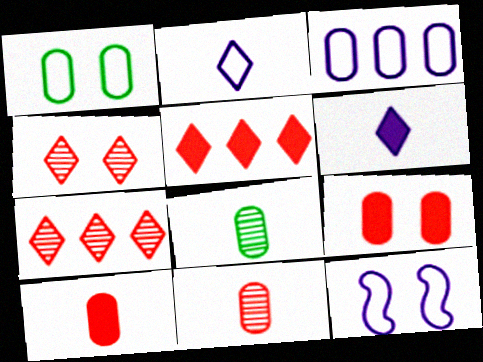[[2, 3, 12], 
[3, 8, 9], 
[5, 8, 12]]